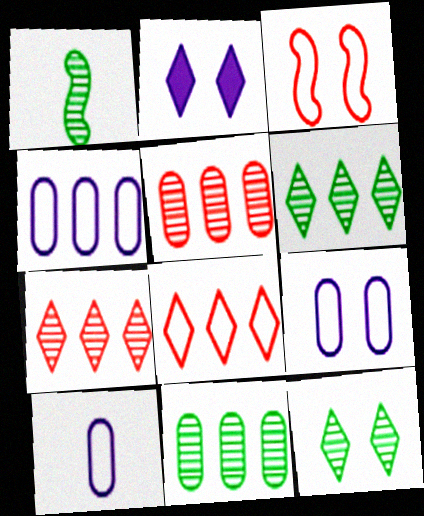[[1, 11, 12], 
[4, 9, 10]]